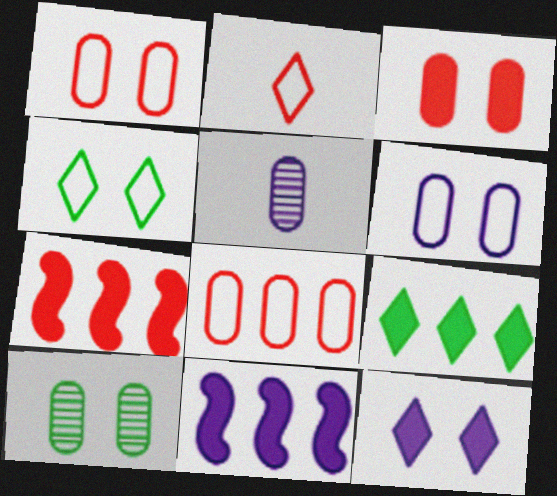[[2, 10, 11], 
[3, 6, 10], 
[4, 5, 7]]